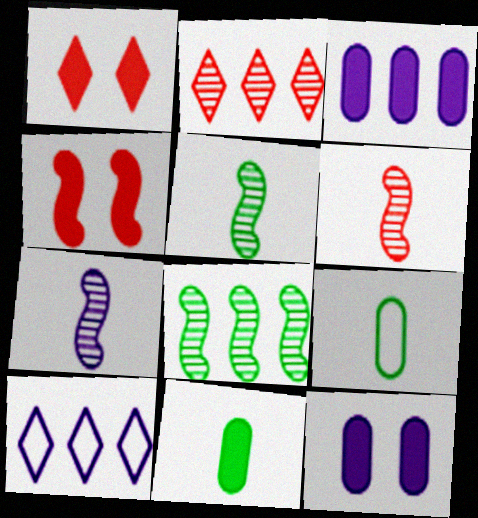[[5, 6, 7], 
[7, 10, 12]]